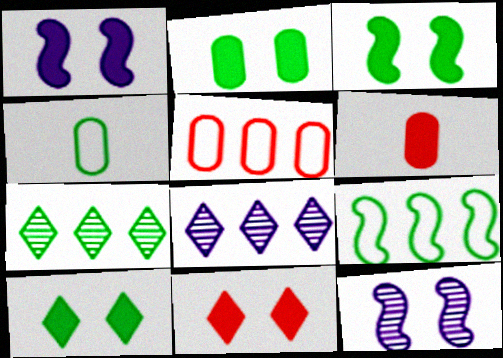[[1, 2, 11], 
[2, 3, 10], 
[3, 4, 7]]